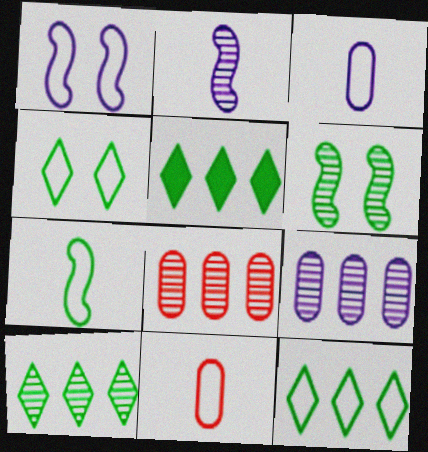[[1, 11, 12], 
[5, 10, 12]]